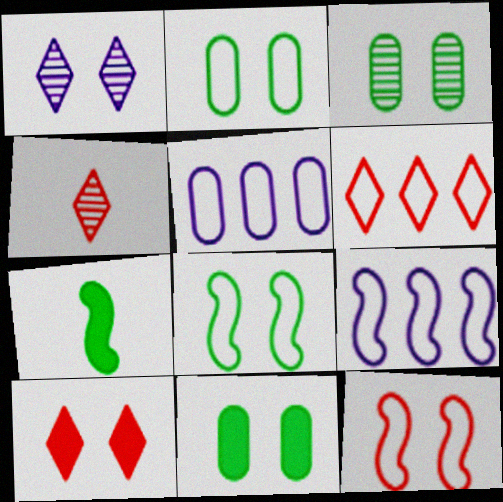[[1, 11, 12], 
[2, 3, 11], 
[4, 6, 10], 
[4, 9, 11]]